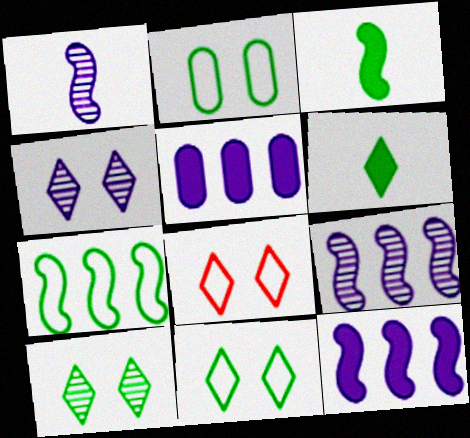[]